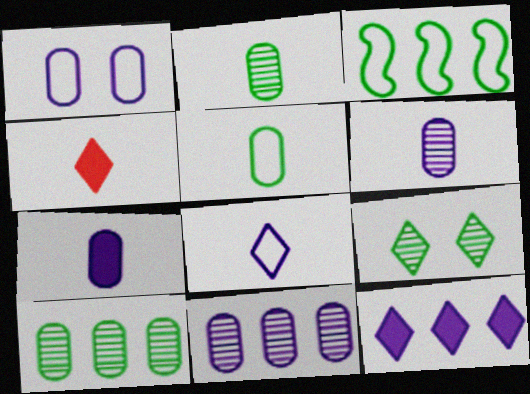[[1, 7, 11]]